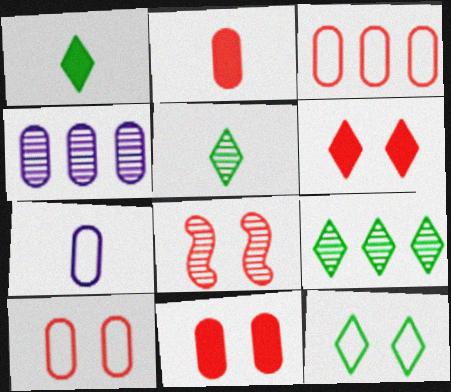[[1, 9, 12], 
[4, 5, 8], 
[6, 8, 10]]